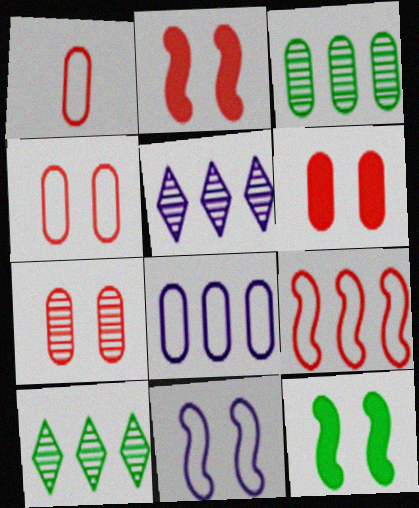[[1, 5, 12], 
[4, 6, 7]]